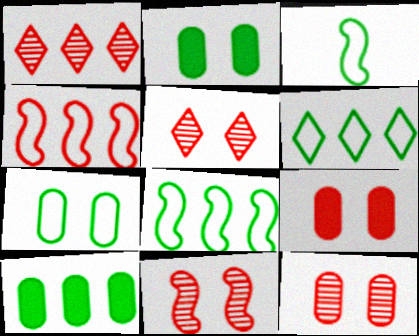[[3, 6, 7], 
[5, 11, 12]]